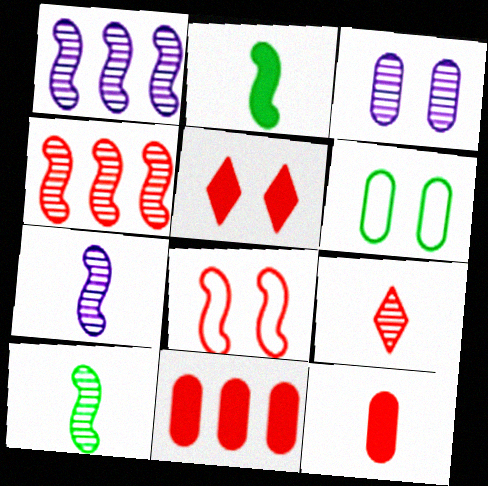[[1, 2, 8], 
[8, 9, 11]]